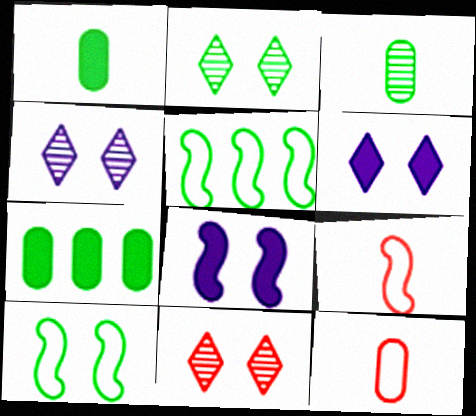[[1, 2, 5], 
[2, 4, 11], 
[4, 7, 9]]